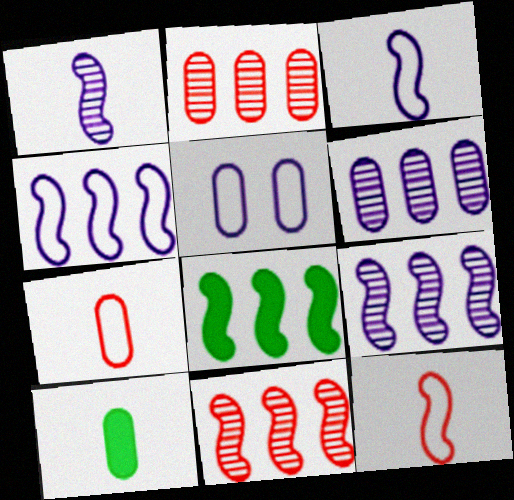[[2, 5, 10], 
[4, 8, 11]]